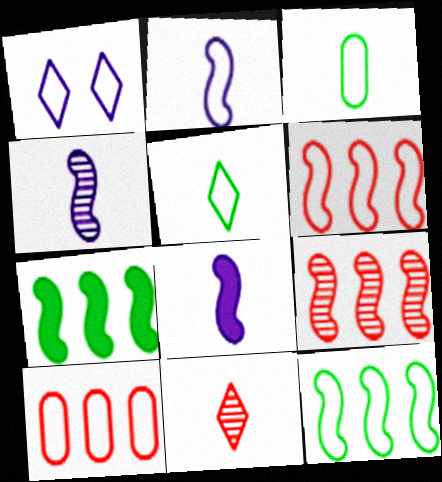[[1, 3, 6], 
[2, 4, 8], 
[3, 8, 11]]